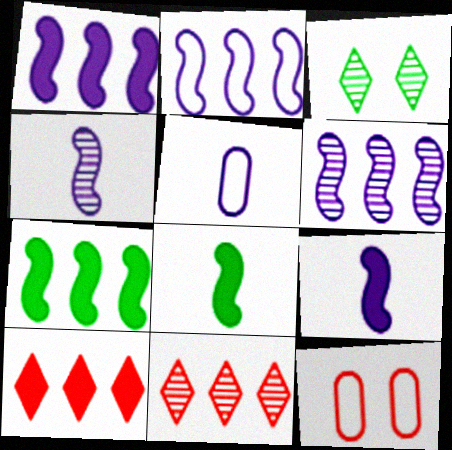[[1, 2, 6]]